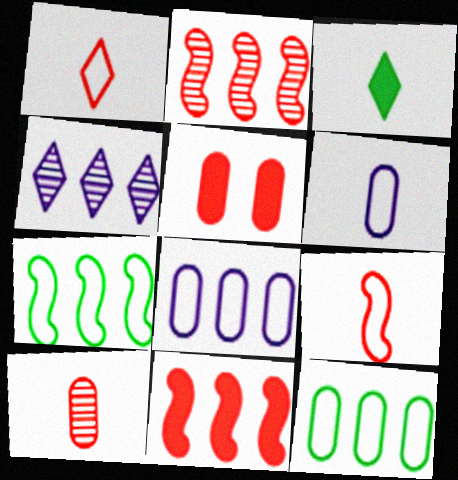[[1, 2, 5], 
[4, 11, 12]]